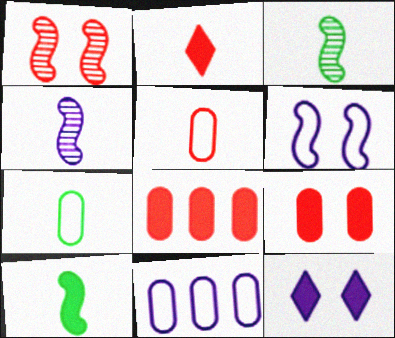[[2, 4, 7], 
[4, 11, 12], 
[8, 10, 12]]